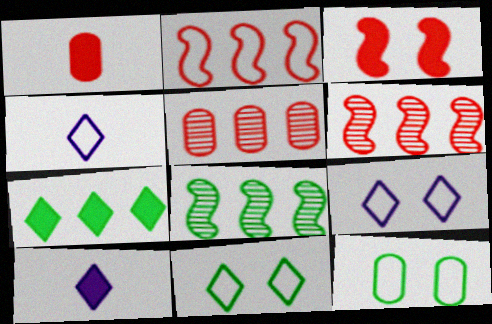[[1, 8, 9], 
[2, 4, 12], 
[6, 10, 12]]